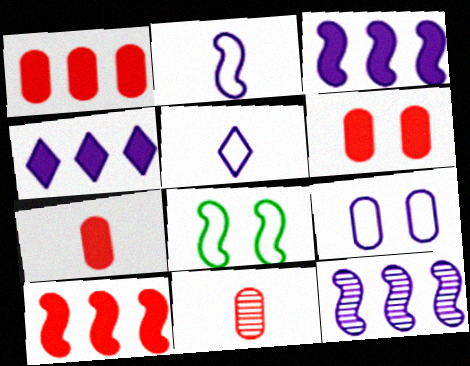[[1, 6, 7], 
[4, 8, 11]]